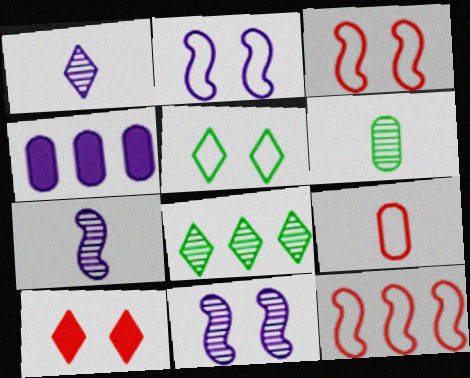[[1, 2, 4], 
[4, 8, 12]]